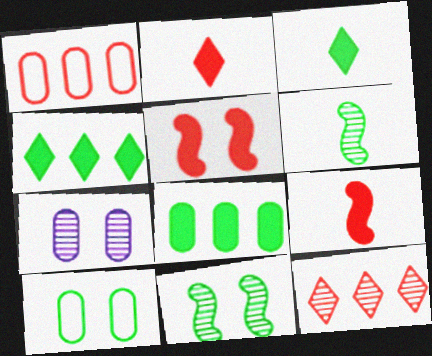[[4, 6, 10], 
[6, 7, 12]]